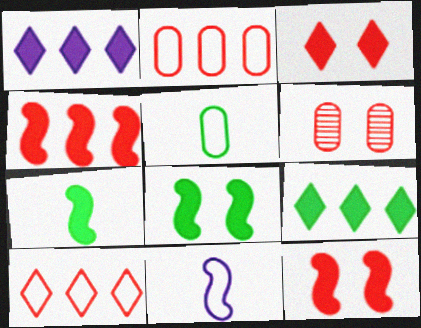[[6, 9, 11]]